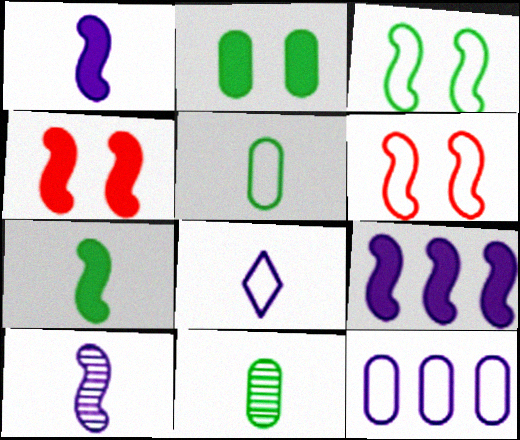[[4, 7, 9]]